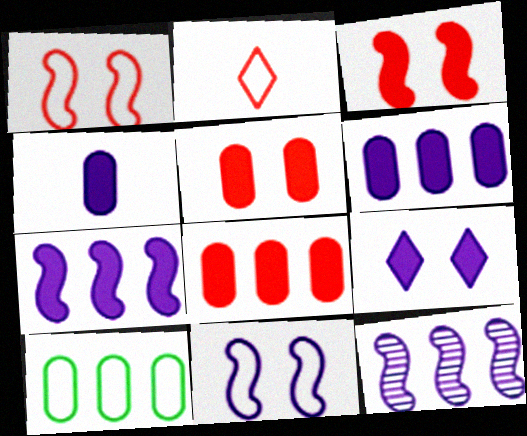[[2, 10, 11], 
[4, 7, 9]]